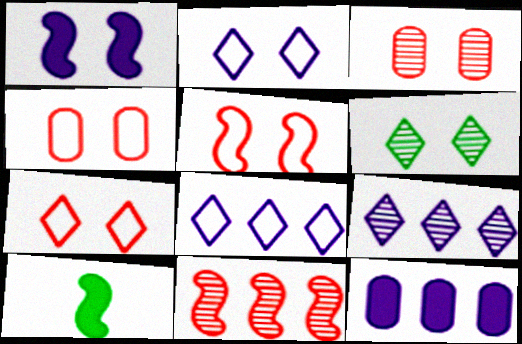[[1, 4, 6], 
[3, 8, 10], 
[4, 5, 7], 
[4, 9, 10]]